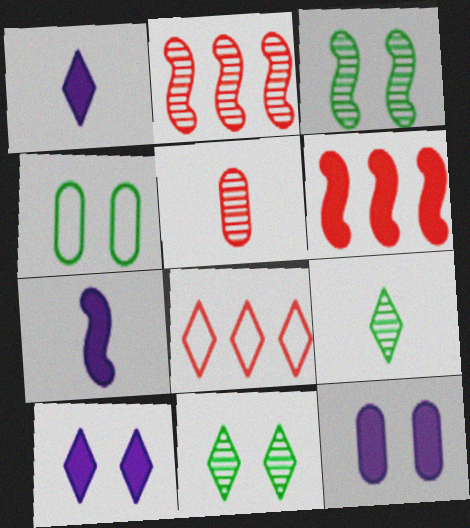[[1, 2, 4], 
[1, 8, 11], 
[8, 9, 10]]